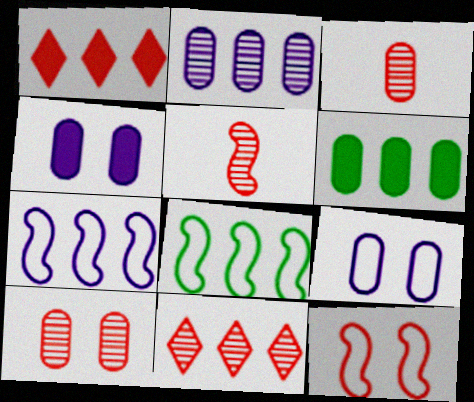[[1, 2, 8], 
[1, 3, 12], 
[3, 6, 9], 
[5, 10, 11], 
[6, 7, 11]]